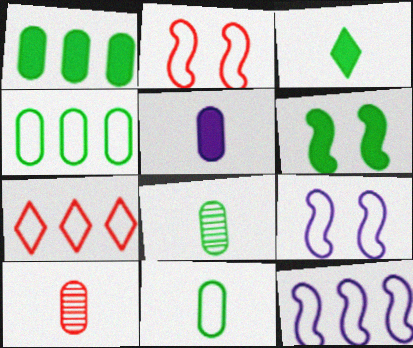[[1, 3, 6], 
[4, 7, 12], 
[5, 10, 11], 
[7, 9, 11]]